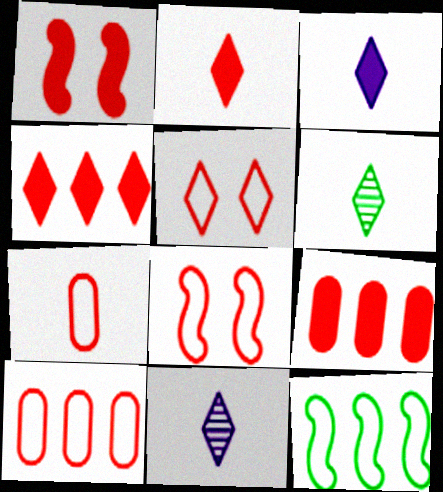[[1, 2, 9]]